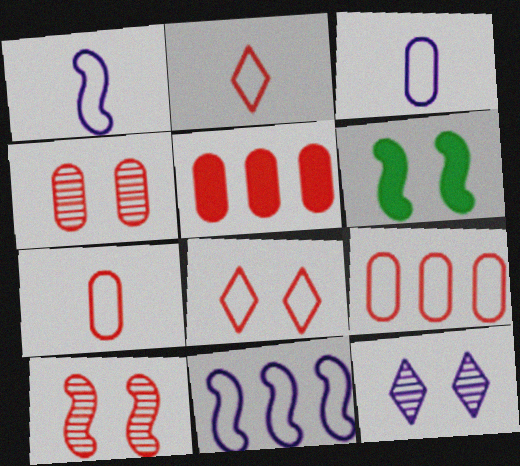[[2, 5, 10], 
[4, 5, 7]]